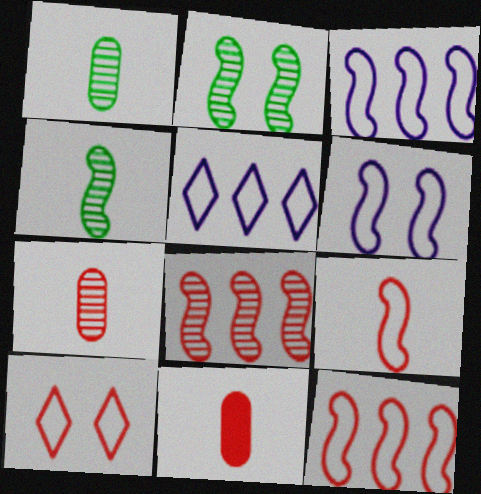[[2, 5, 11], 
[8, 10, 11]]